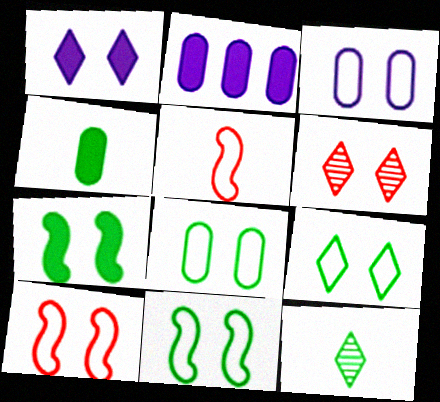[[1, 6, 9], 
[2, 10, 12], 
[3, 6, 7], 
[3, 9, 10], 
[8, 9, 11]]